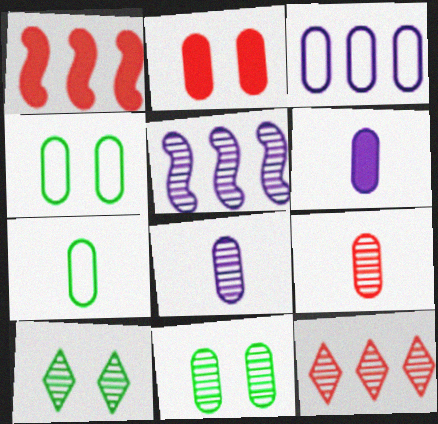[[5, 9, 10], 
[6, 7, 9]]